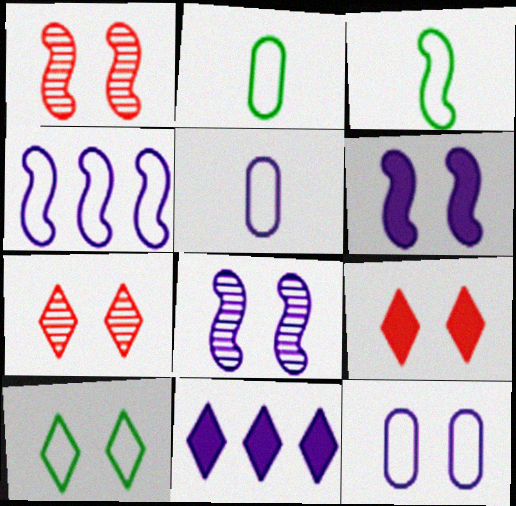[[1, 2, 11], 
[5, 8, 11]]